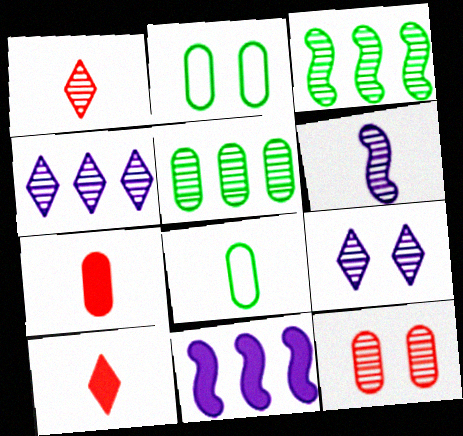[[1, 2, 11], 
[6, 8, 10]]